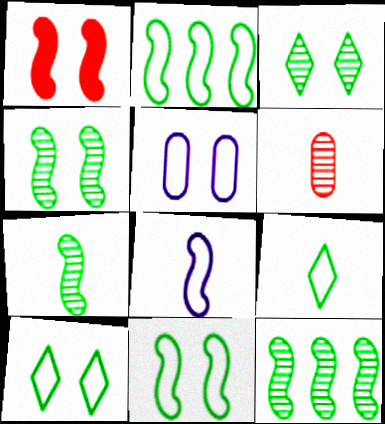[[1, 3, 5], 
[1, 8, 12], 
[4, 7, 12]]